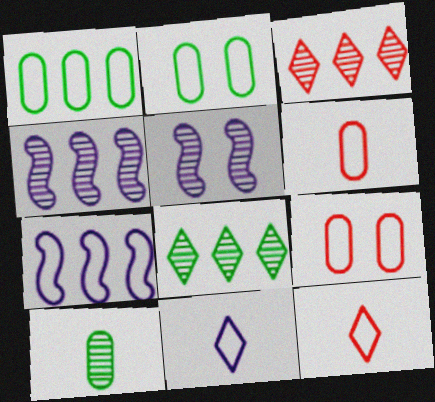[[2, 7, 12], 
[3, 5, 10]]